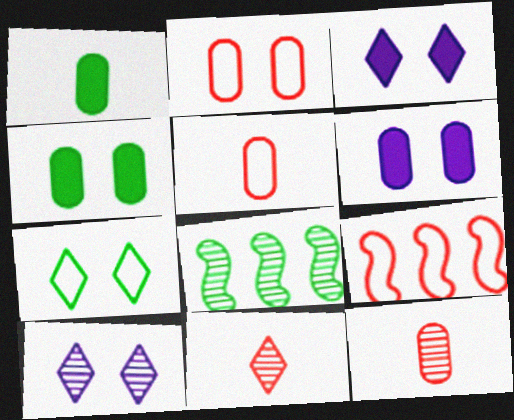[[1, 7, 8], 
[1, 9, 10], 
[3, 5, 8], 
[8, 10, 12]]